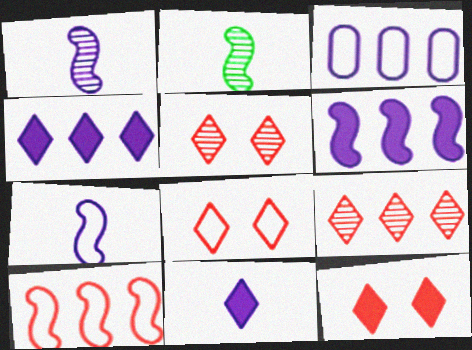[[2, 3, 12], 
[5, 8, 12]]